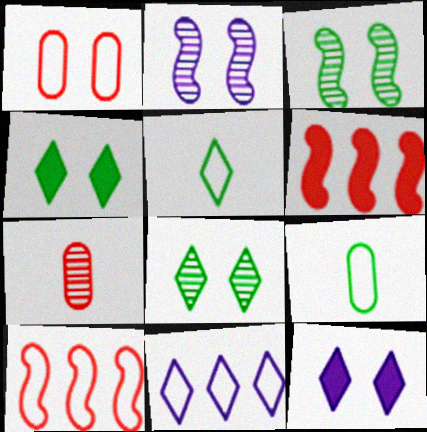[[1, 2, 4], 
[1, 3, 12]]